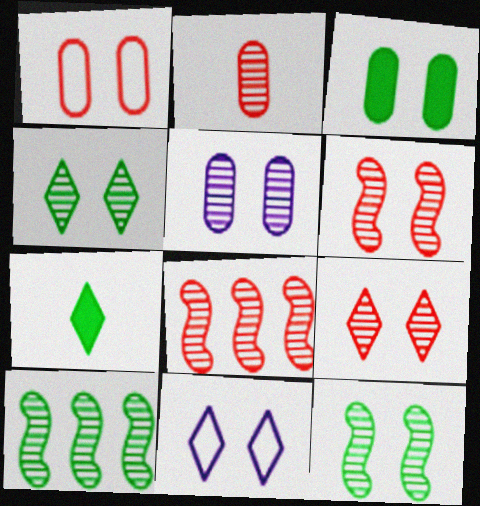[[1, 3, 5], 
[2, 8, 9], 
[3, 6, 11], 
[4, 5, 6], 
[5, 9, 12]]